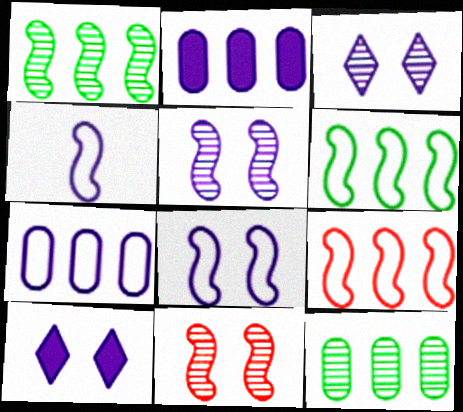[[2, 3, 4]]